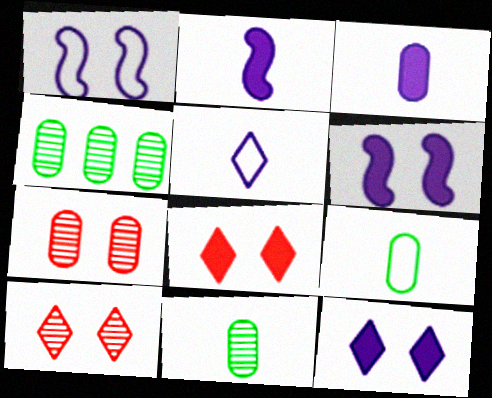[]